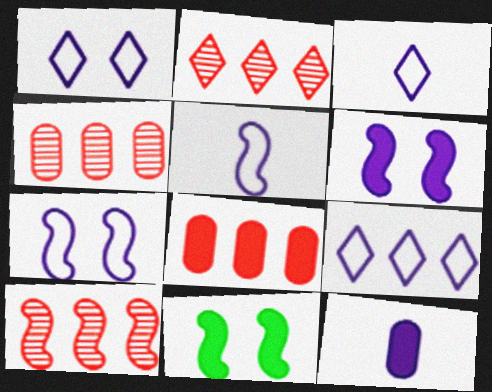[[1, 3, 9], 
[2, 4, 10], 
[3, 4, 11], 
[5, 10, 11]]